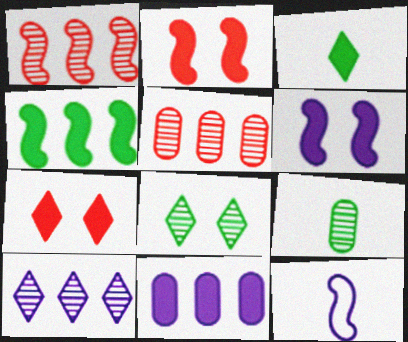[[2, 3, 11]]